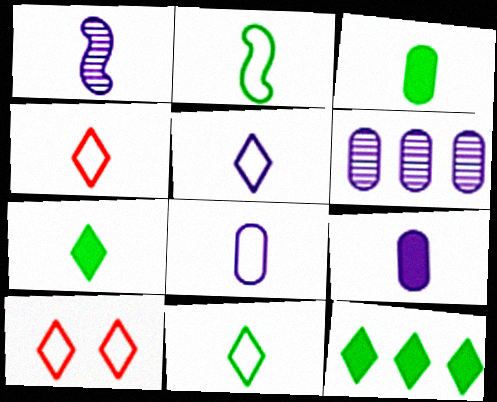[[1, 3, 4], 
[1, 5, 9], 
[2, 4, 8], 
[4, 5, 11]]